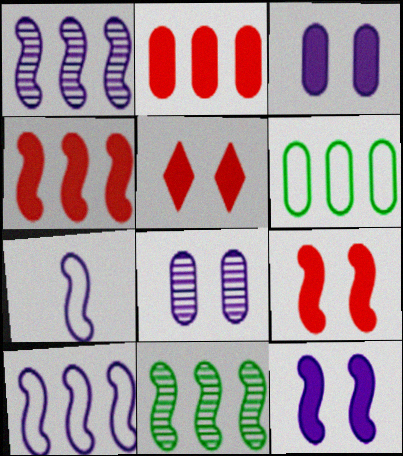[[1, 7, 12], 
[4, 10, 11], 
[7, 9, 11]]